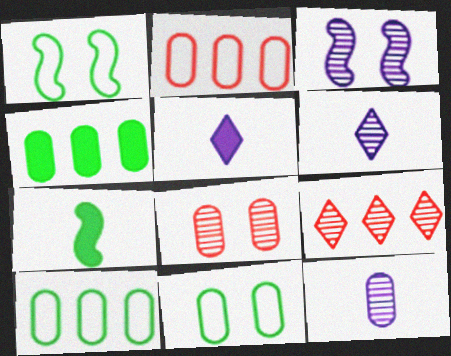[]